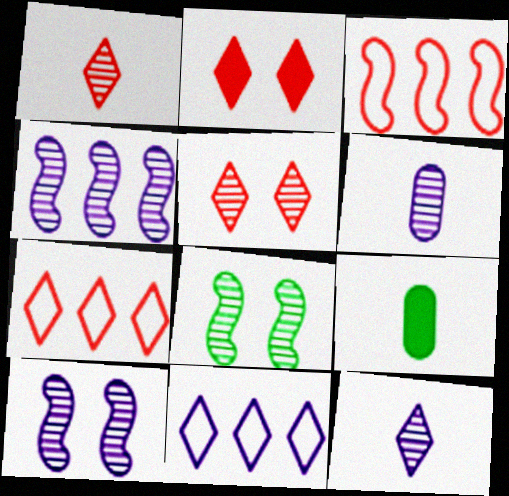[[1, 2, 7], 
[7, 9, 10]]